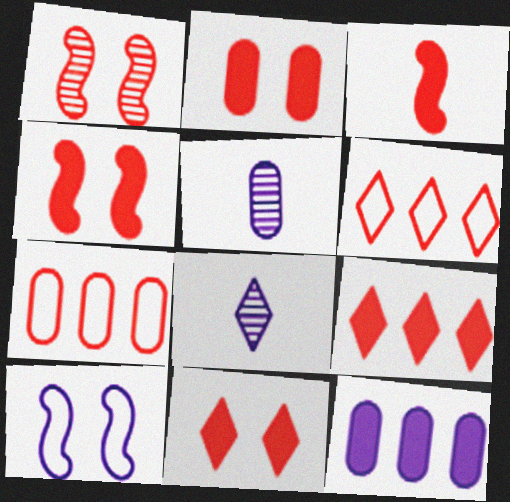[[2, 3, 9], 
[2, 4, 11], 
[8, 10, 12]]